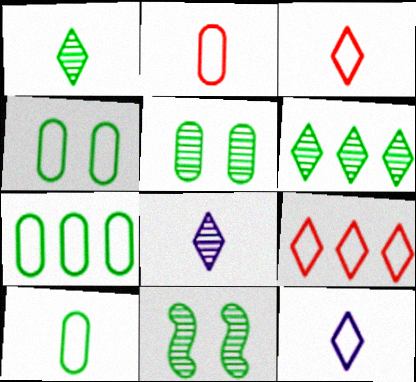[[4, 7, 10]]